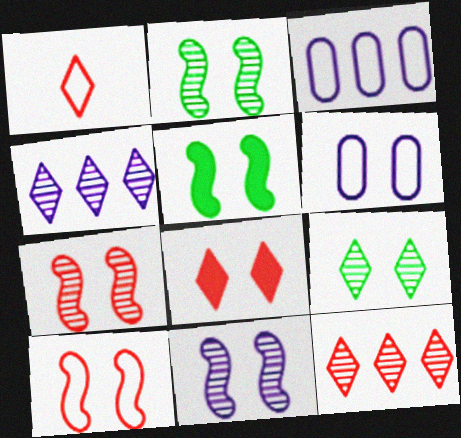[[1, 8, 12], 
[2, 6, 8], 
[2, 7, 11], 
[5, 10, 11]]